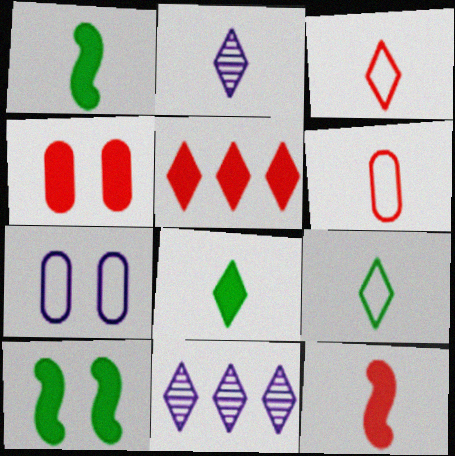[[1, 2, 6], 
[2, 3, 8], 
[4, 5, 12], 
[6, 10, 11]]